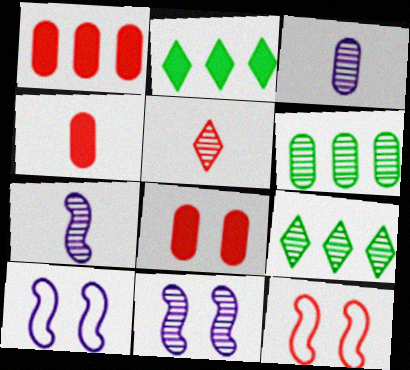[[1, 4, 8], 
[1, 5, 12], 
[2, 3, 12], 
[4, 9, 10], 
[5, 6, 11]]